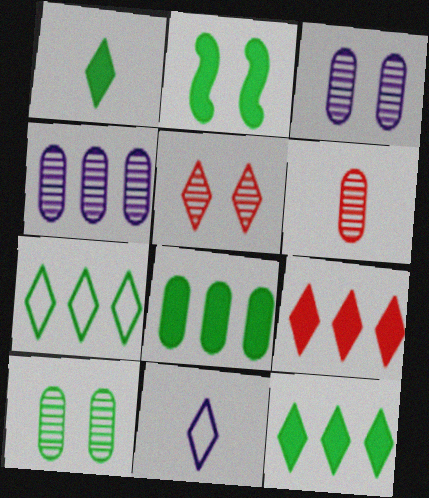[[1, 2, 8], 
[4, 6, 10], 
[5, 11, 12]]